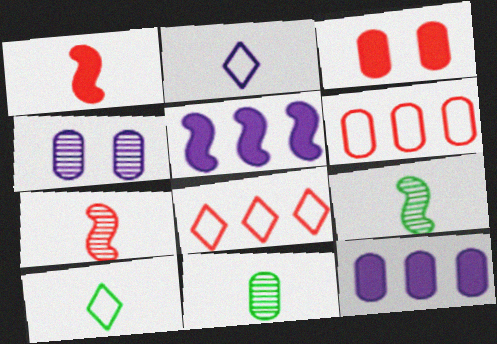[[1, 2, 11], 
[2, 4, 5], 
[3, 7, 8]]